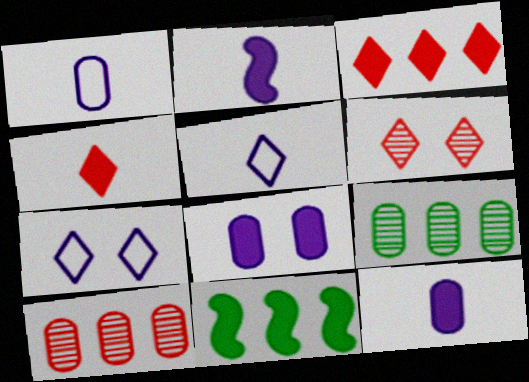[[1, 6, 11], 
[4, 8, 11]]